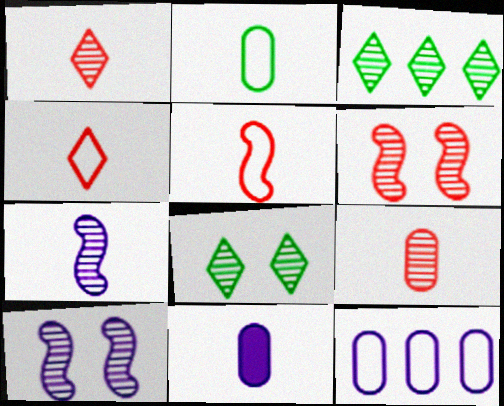[[2, 9, 11], 
[3, 9, 10]]